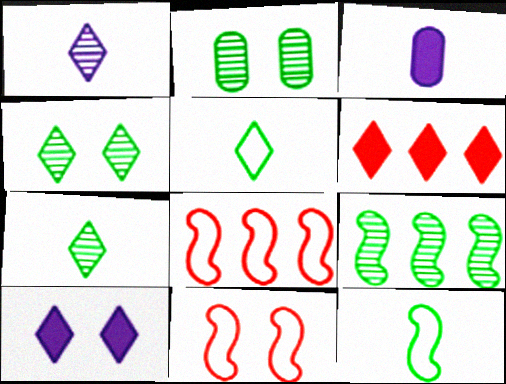[[2, 7, 9], 
[2, 10, 11], 
[3, 4, 8]]